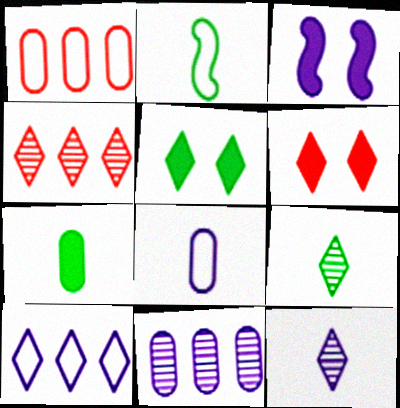[[1, 3, 9], 
[2, 6, 11], 
[2, 7, 9], 
[6, 9, 10]]